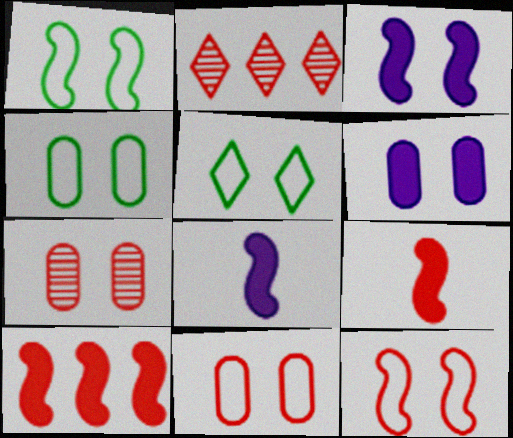[[1, 4, 5], 
[2, 4, 8], 
[2, 9, 11], 
[3, 5, 7], 
[4, 6, 7]]